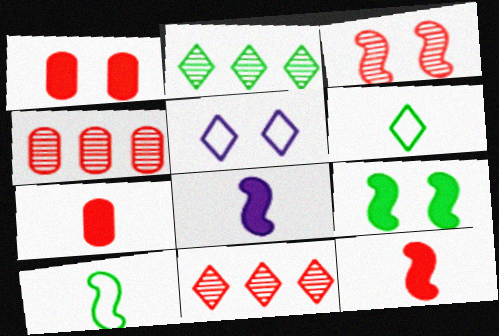[]